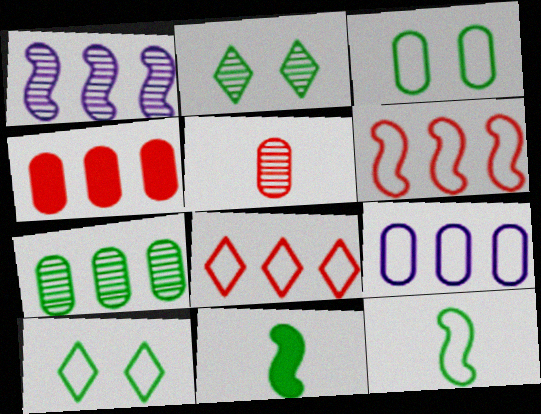[[1, 2, 5], 
[4, 7, 9], 
[7, 10, 11]]